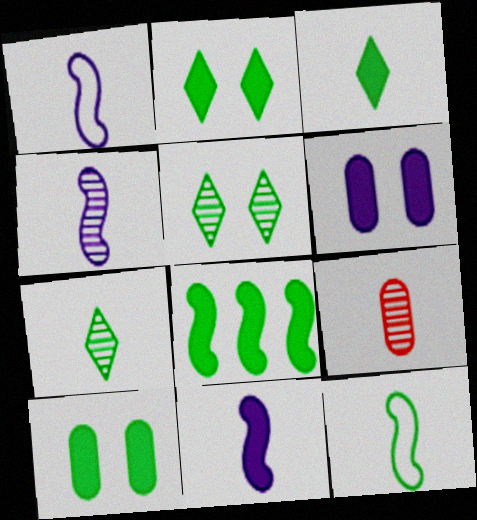[[1, 3, 9], 
[1, 4, 11], 
[3, 8, 10], 
[4, 7, 9]]